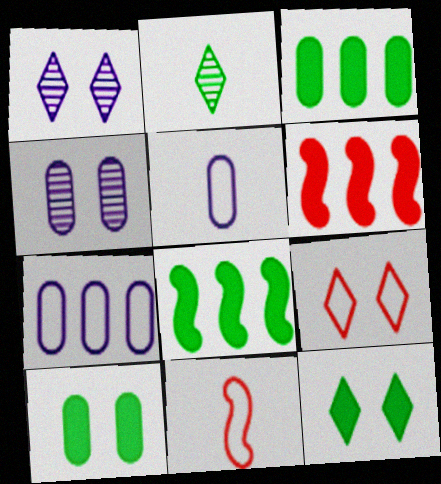[[1, 3, 11], 
[1, 9, 12]]